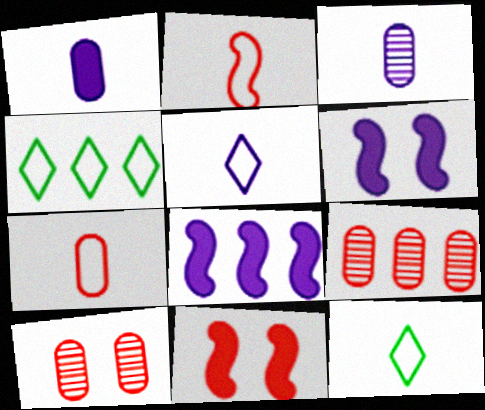[[3, 4, 11], 
[4, 8, 9], 
[6, 9, 12], 
[8, 10, 12]]